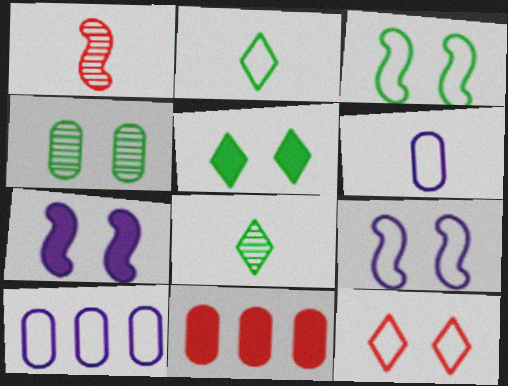[[1, 5, 10], 
[1, 11, 12], 
[3, 4, 5], 
[4, 6, 11], 
[4, 7, 12], 
[8, 9, 11]]